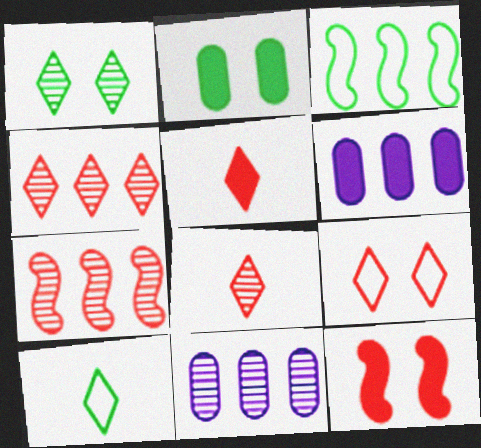[[3, 4, 6], 
[4, 5, 9], 
[10, 11, 12]]